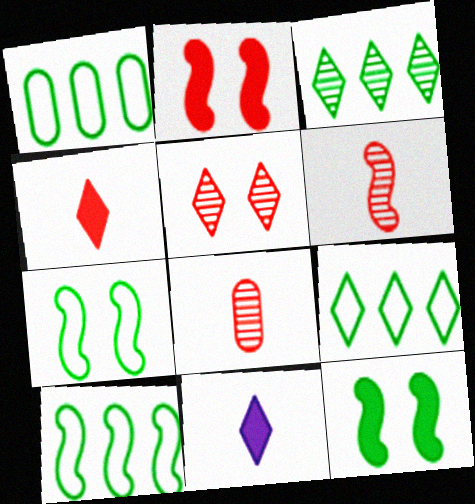[[1, 9, 10], 
[5, 9, 11]]